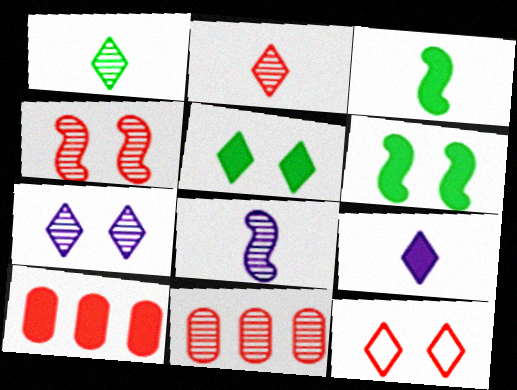[[2, 4, 11], 
[5, 7, 12], 
[6, 9, 10]]